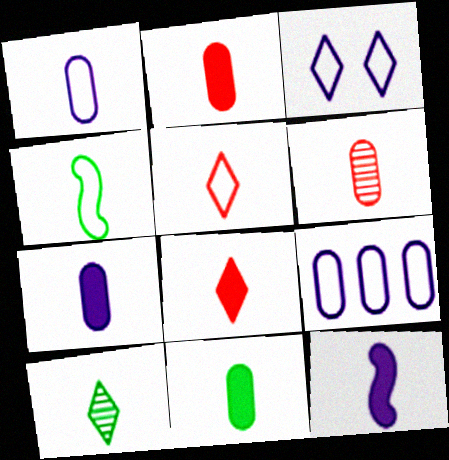[[1, 4, 5], 
[1, 6, 11], 
[2, 7, 11], 
[4, 10, 11], 
[8, 11, 12]]